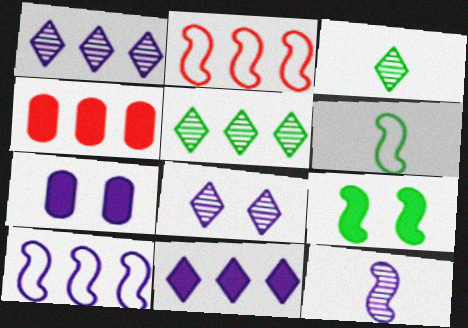[[2, 3, 7], 
[2, 9, 12], 
[4, 5, 10], 
[4, 6, 8]]